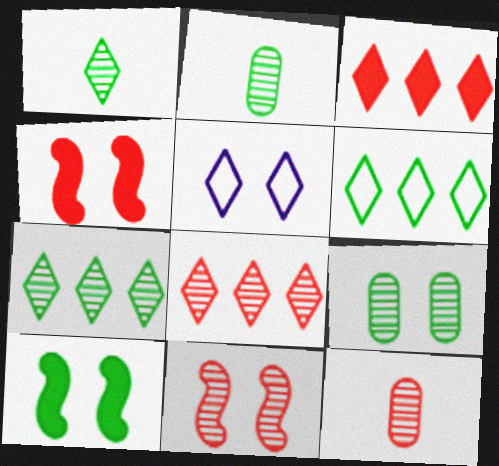[[1, 3, 5], 
[2, 6, 10], 
[4, 5, 9], 
[8, 11, 12]]